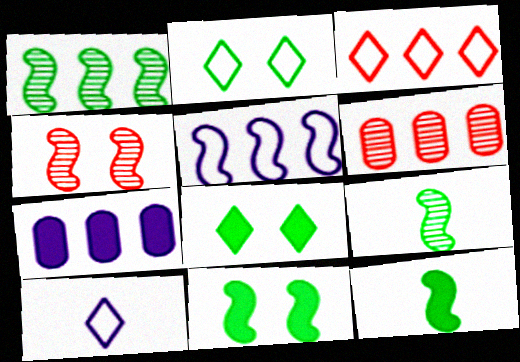[[1, 3, 7], 
[2, 3, 10], 
[4, 5, 12], 
[6, 10, 11]]